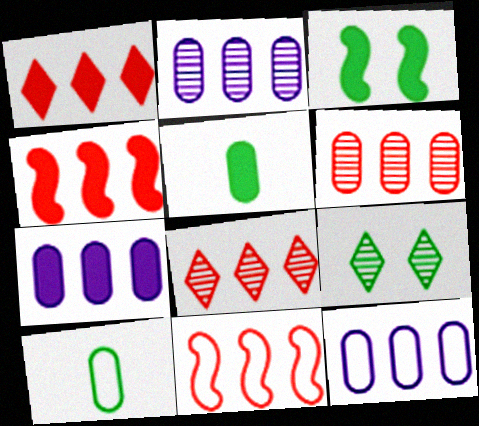[[1, 6, 11], 
[2, 7, 12]]